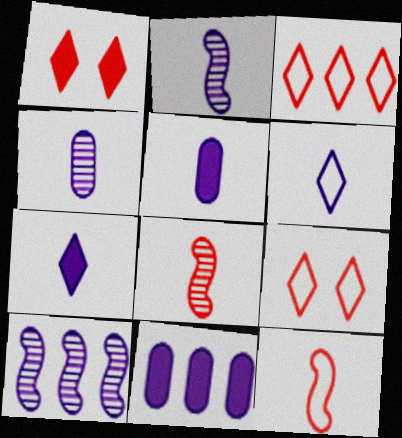[[2, 5, 6]]